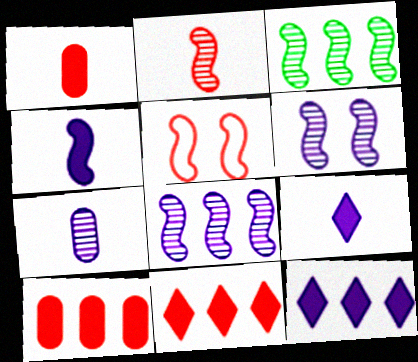[[2, 3, 6], 
[3, 4, 5]]